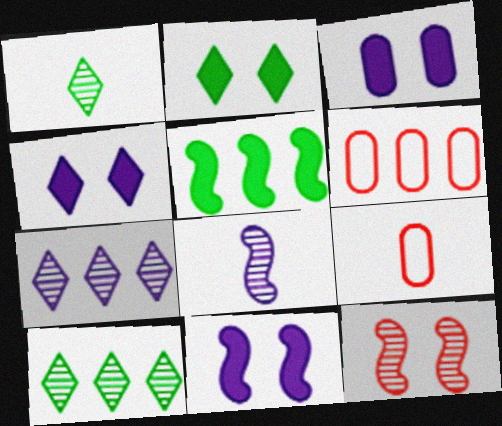[[1, 6, 11], 
[2, 6, 8], 
[3, 4, 11], 
[5, 6, 7], 
[9, 10, 11]]